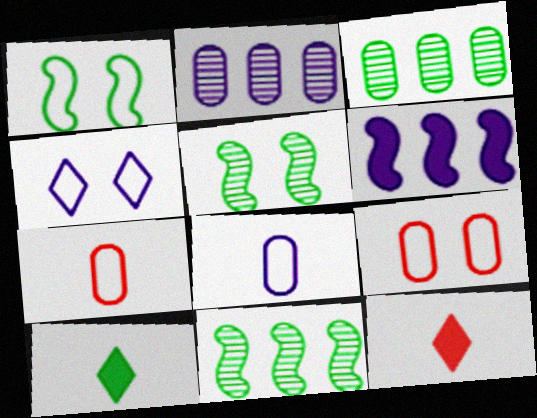[[1, 2, 12], 
[1, 3, 10], 
[1, 4, 9]]